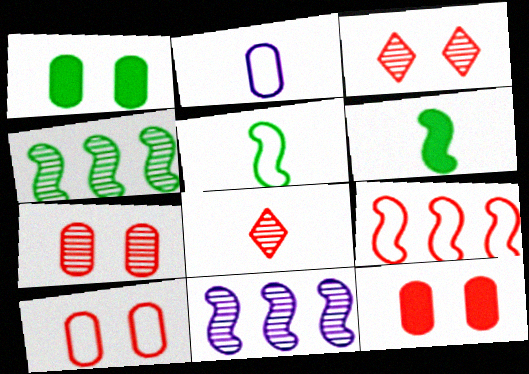[[2, 6, 8], 
[7, 10, 12], 
[8, 9, 12]]